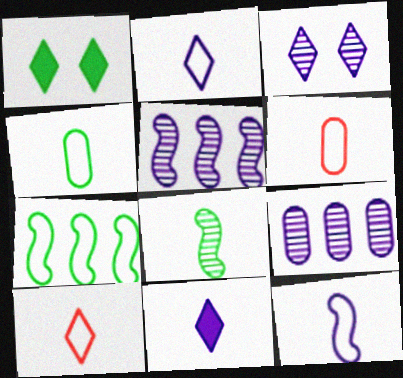[[1, 5, 6], 
[4, 10, 12], 
[6, 8, 11]]